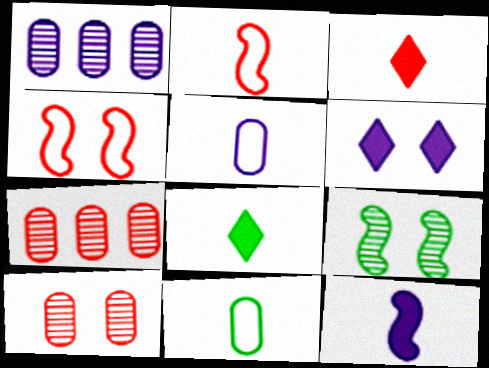[[1, 4, 8], 
[3, 4, 7]]